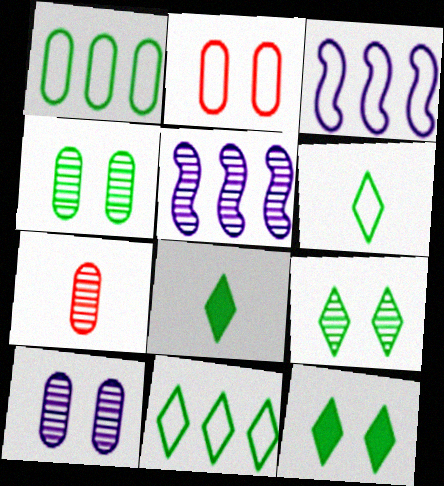[[2, 3, 6], 
[2, 5, 8], 
[3, 7, 12], 
[5, 7, 9], 
[8, 9, 11]]